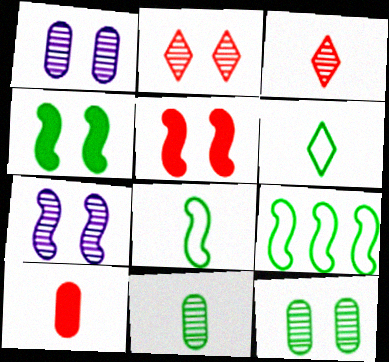[[2, 7, 12]]